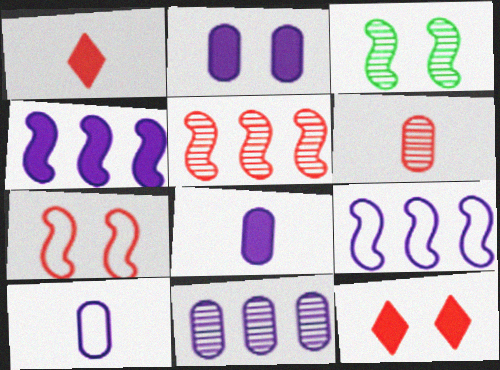[[2, 10, 11]]